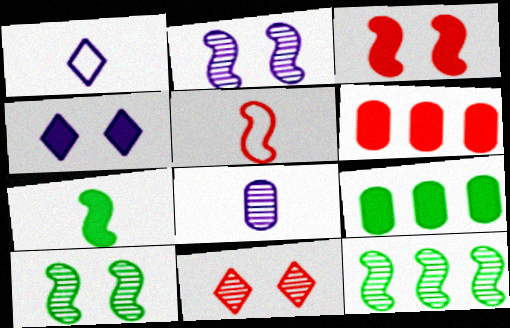[[1, 6, 10], 
[4, 6, 7], 
[5, 6, 11], 
[8, 11, 12]]